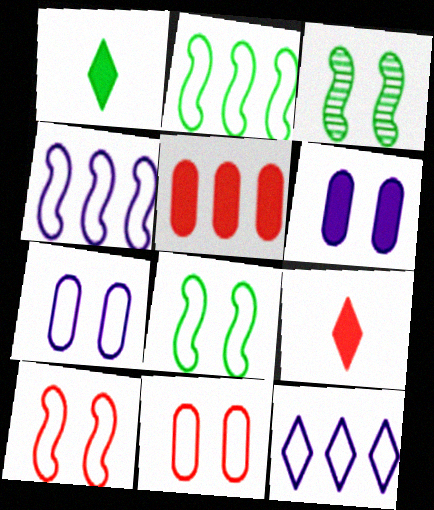[]